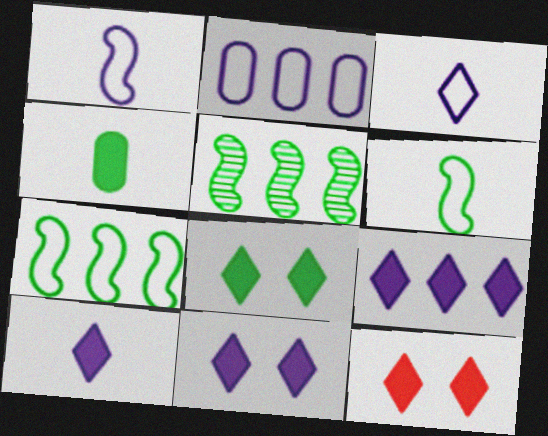[[8, 11, 12], 
[9, 10, 11]]